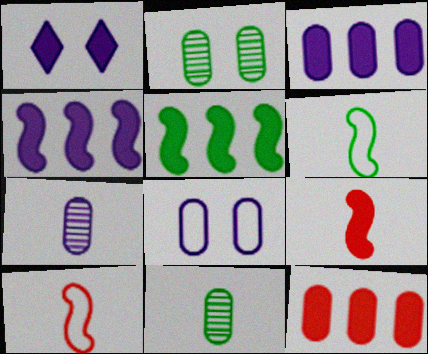[[3, 7, 8], 
[8, 11, 12]]